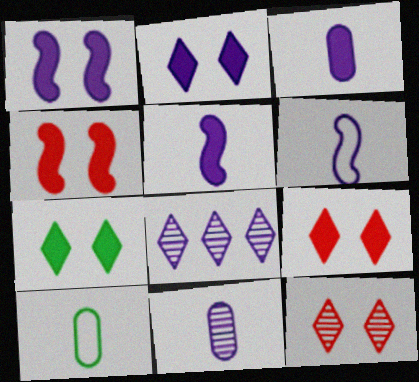[[2, 7, 9], 
[4, 8, 10]]